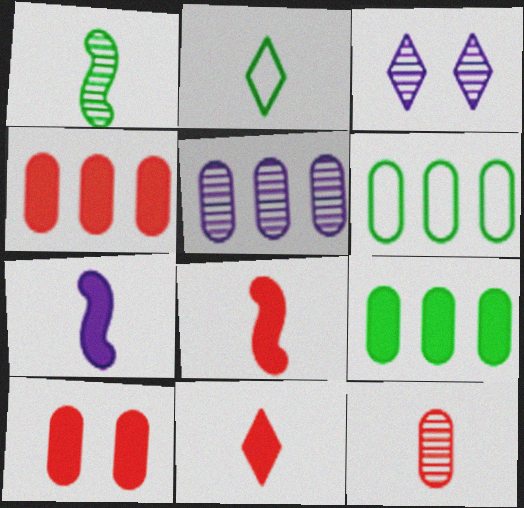[[2, 7, 12], 
[3, 6, 8], 
[4, 5, 6]]